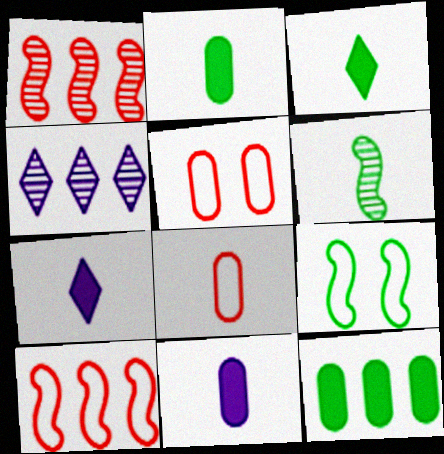[[4, 10, 12], 
[6, 7, 8]]